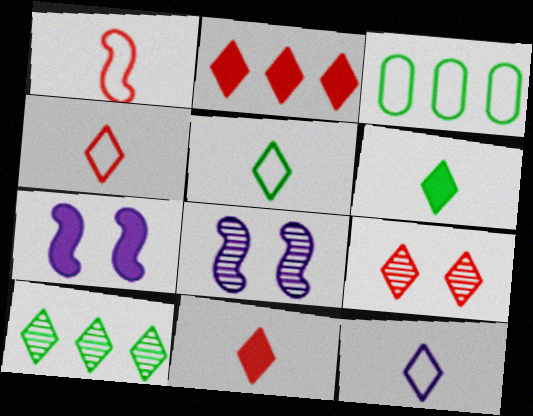[[2, 4, 9], 
[3, 8, 11], 
[4, 5, 12]]